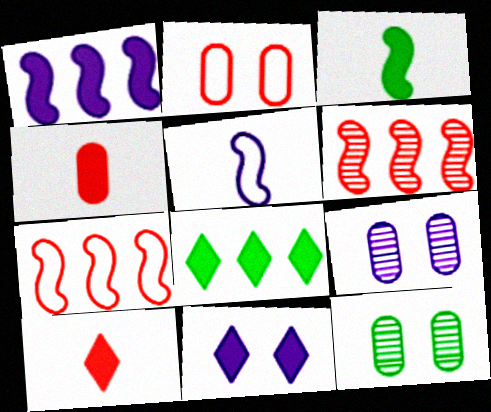[[2, 6, 10], 
[8, 10, 11]]